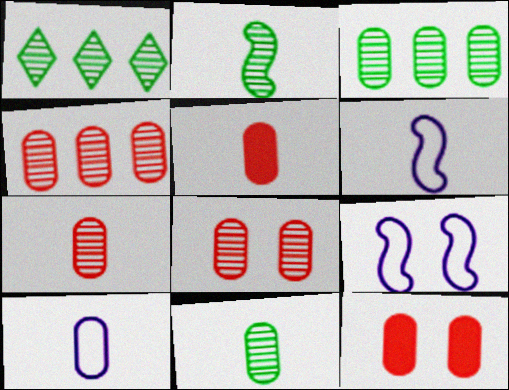[[1, 5, 9], 
[1, 6, 12], 
[3, 10, 12], 
[4, 7, 8], 
[5, 10, 11]]